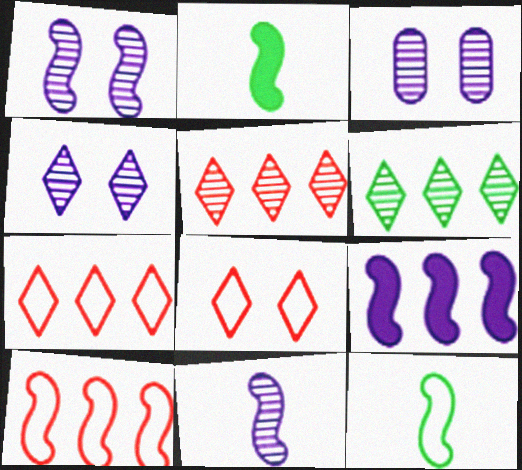[[1, 2, 10], 
[1, 3, 4], 
[2, 3, 7]]